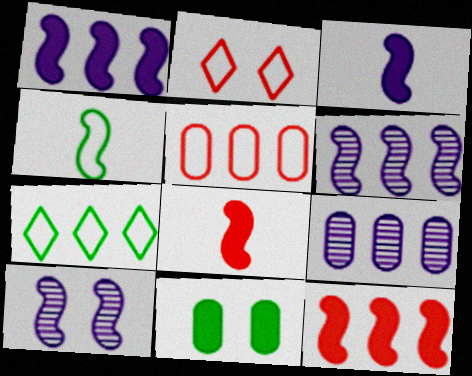[[2, 10, 11], 
[4, 10, 12], 
[7, 9, 12]]